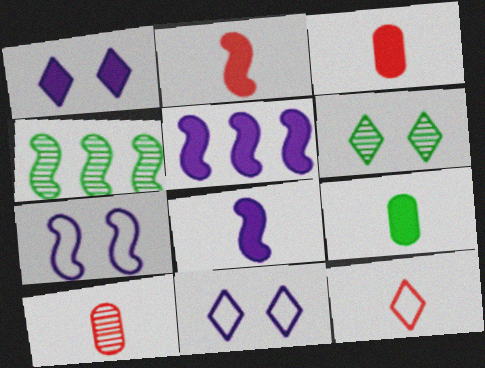[[2, 4, 7], 
[2, 10, 12], 
[3, 4, 11]]